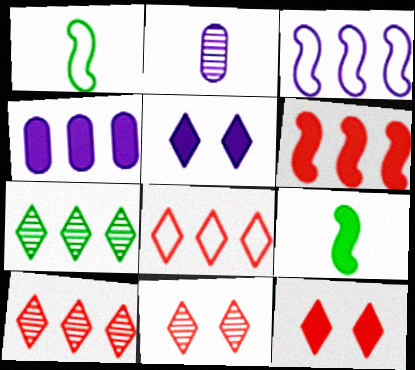[[1, 4, 11], 
[2, 3, 5], 
[4, 9, 12]]